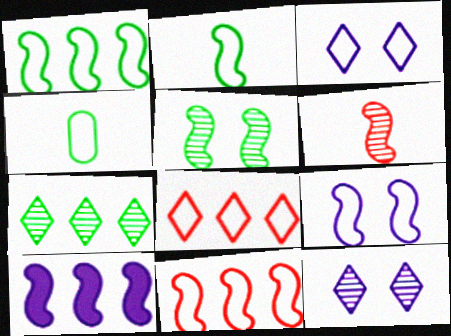[[2, 9, 11], 
[3, 4, 11], 
[4, 8, 9]]